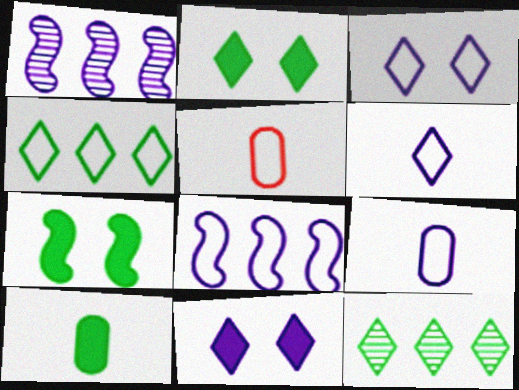[[1, 2, 5], 
[1, 9, 11], 
[3, 8, 9]]